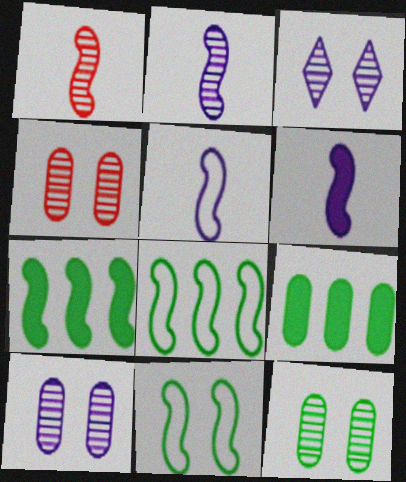[[2, 5, 6], 
[4, 10, 12]]